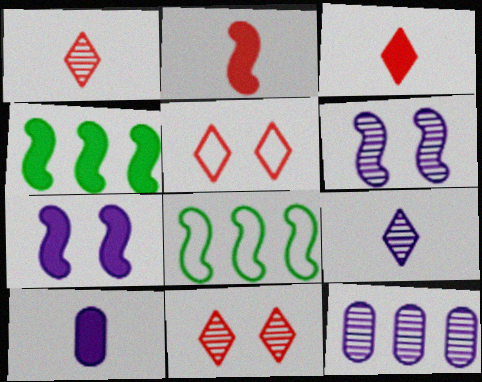[[2, 4, 7], 
[2, 6, 8], 
[6, 9, 12], 
[8, 10, 11]]